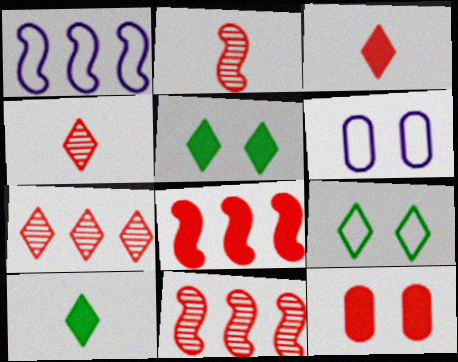[[3, 8, 12], 
[6, 10, 11]]